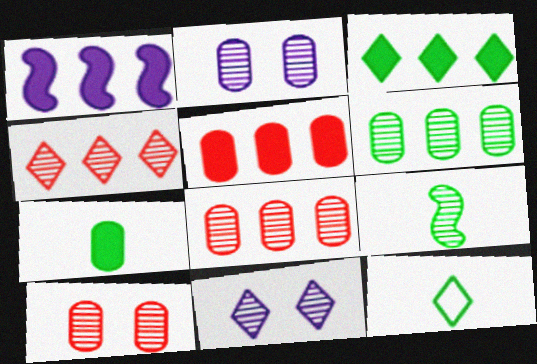[[1, 3, 5], 
[1, 10, 12], 
[2, 4, 9], 
[7, 9, 12], 
[8, 9, 11]]